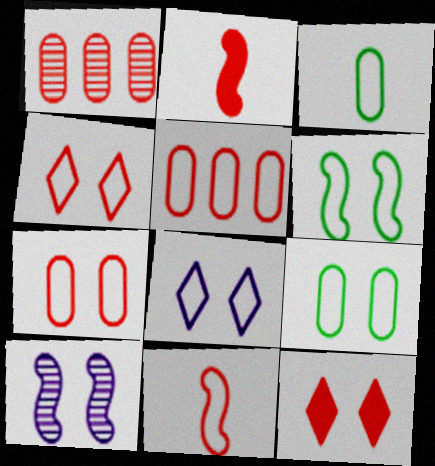[[1, 2, 4], 
[1, 11, 12], 
[4, 5, 11], 
[6, 7, 8], 
[9, 10, 12]]